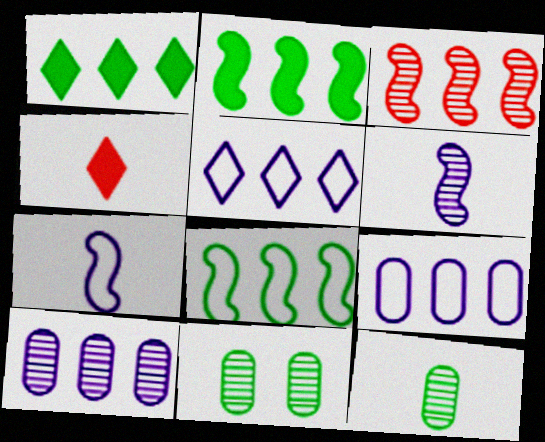[[1, 3, 9], 
[4, 7, 12]]